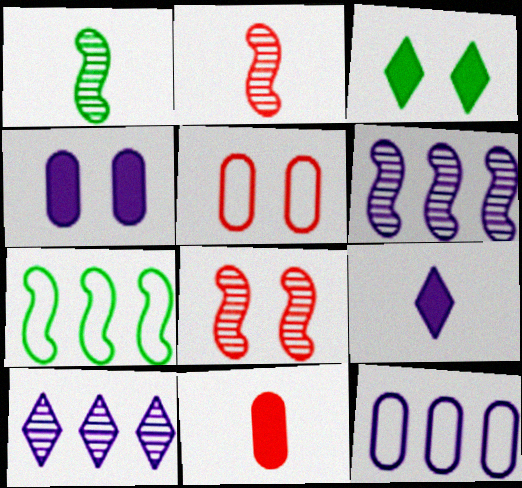[[1, 6, 8], 
[2, 3, 12]]